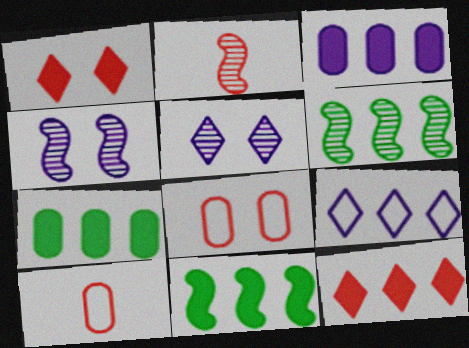[[2, 4, 6], 
[2, 8, 12], 
[3, 11, 12], 
[5, 10, 11]]